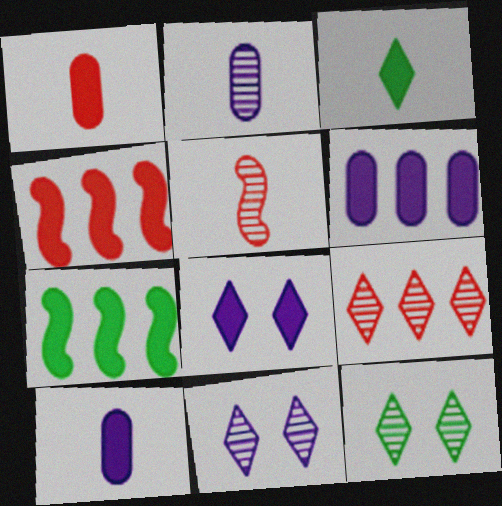[[1, 7, 8]]